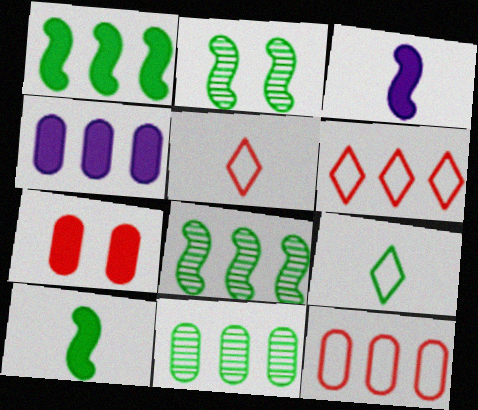[[2, 4, 5], 
[4, 6, 8], 
[4, 11, 12]]